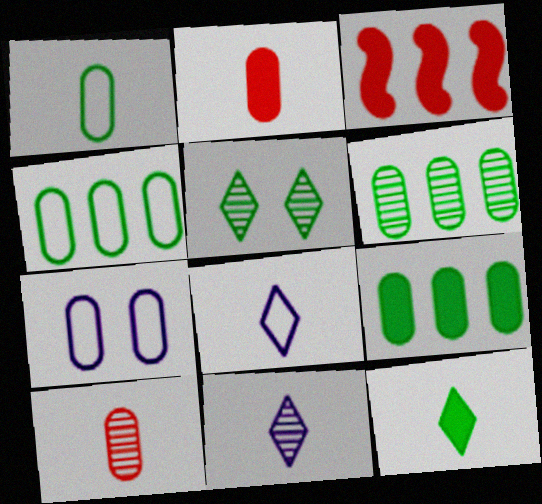[[2, 6, 7], 
[4, 6, 9], 
[7, 9, 10]]